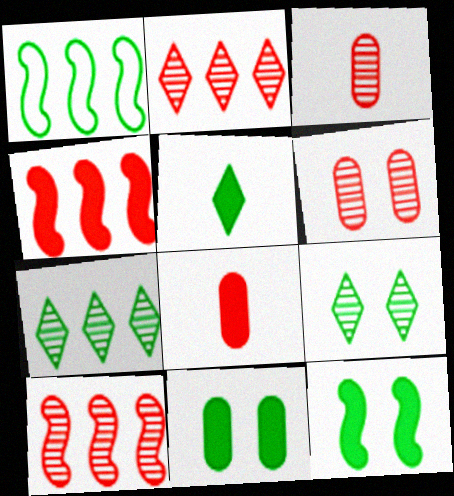[]